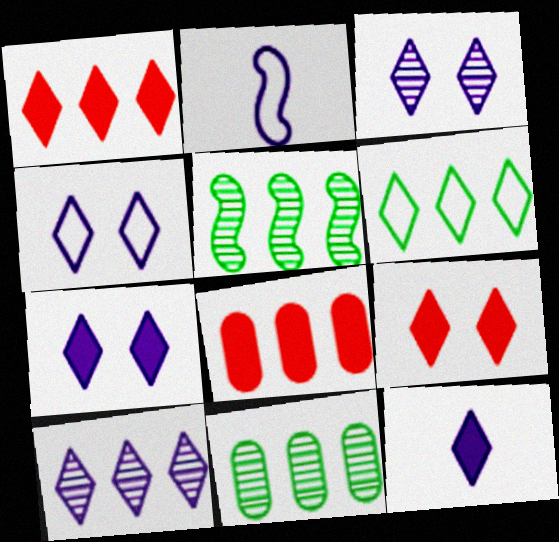[[1, 6, 10], 
[2, 9, 11], 
[3, 4, 7], 
[4, 10, 12]]